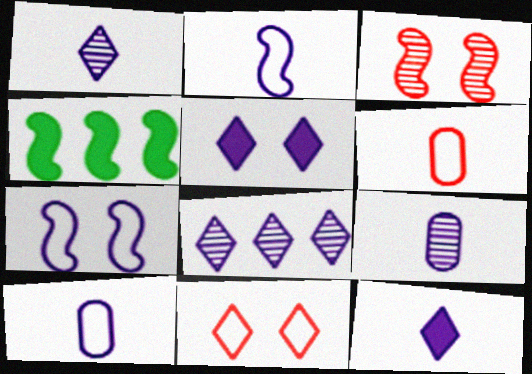[[2, 3, 4], 
[2, 9, 12], 
[4, 9, 11]]